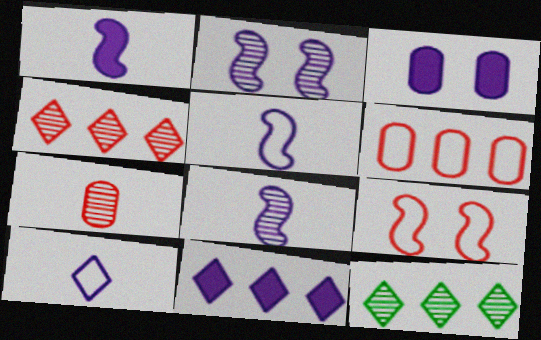[[1, 3, 11], 
[1, 5, 8], 
[2, 7, 12]]